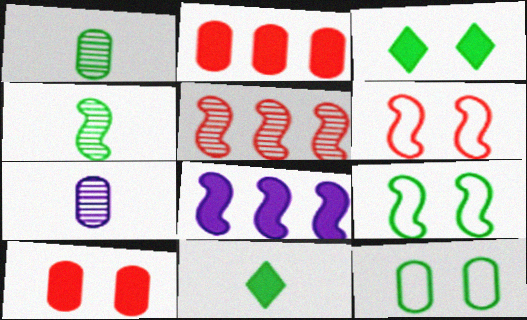[[2, 7, 12], 
[4, 6, 8], 
[8, 10, 11]]